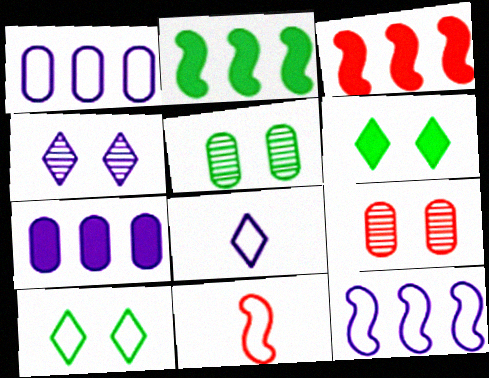[[1, 10, 11], 
[2, 8, 9], 
[3, 5, 8]]